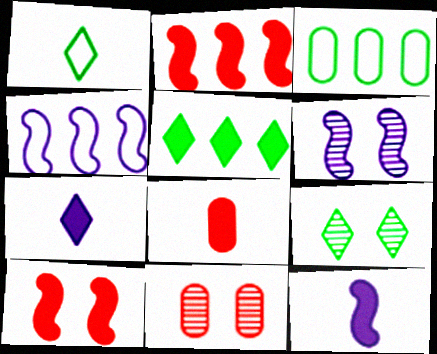[[1, 5, 9], 
[4, 6, 12], 
[4, 8, 9], 
[6, 9, 11]]